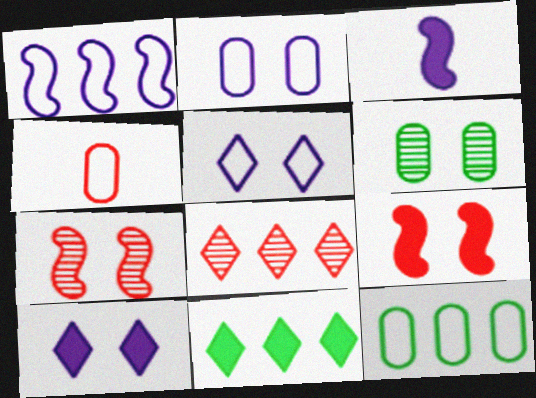[[2, 4, 12], 
[4, 8, 9], 
[5, 6, 9]]